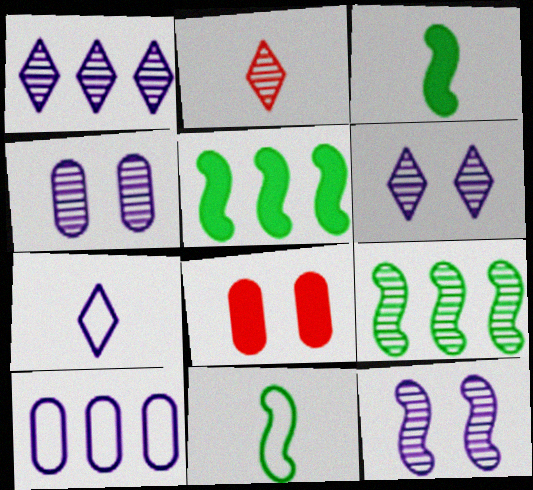[[1, 8, 11], 
[2, 4, 9], 
[4, 6, 12], 
[7, 8, 9]]